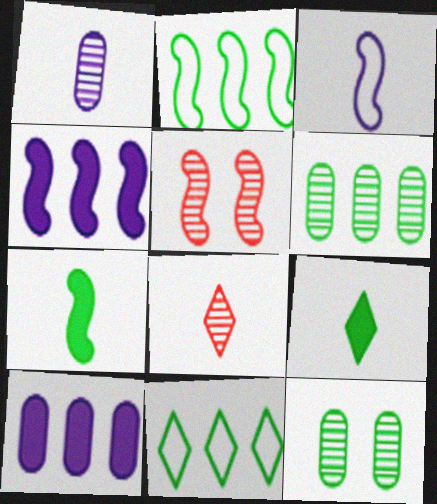[[2, 9, 12], 
[7, 11, 12]]